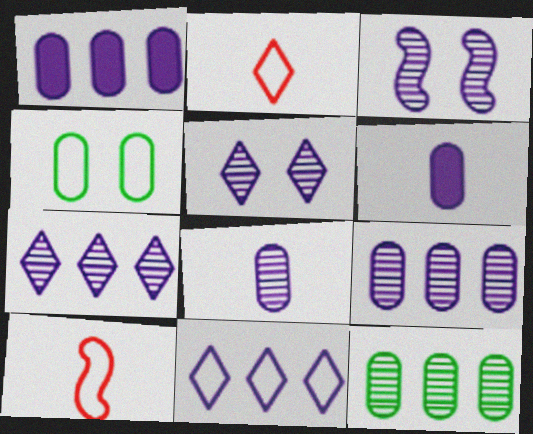[[3, 6, 11], 
[3, 7, 8], 
[4, 10, 11]]